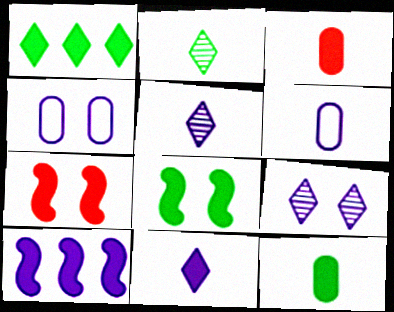[[1, 8, 12], 
[4, 5, 10], 
[6, 9, 10]]